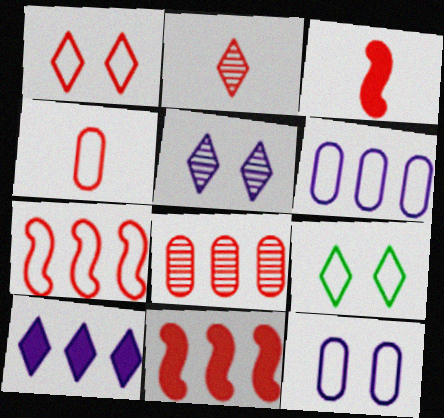[[1, 3, 8], 
[1, 4, 7], 
[2, 3, 4], 
[2, 9, 10]]